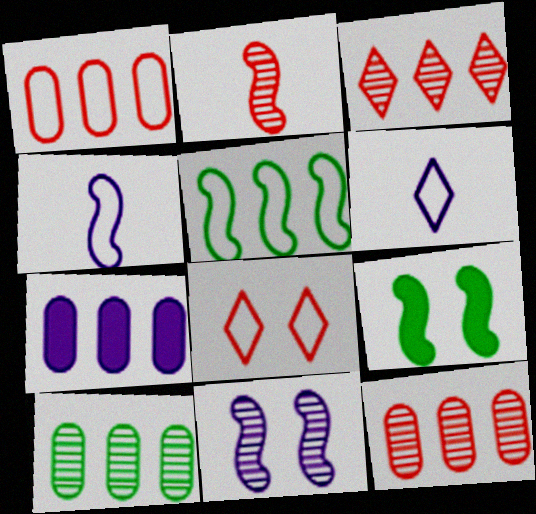[[1, 7, 10], 
[3, 5, 7], 
[6, 7, 11], 
[6, 9, 12]]